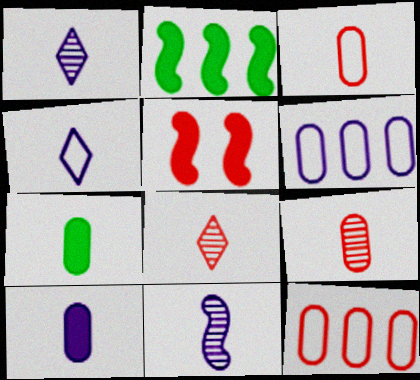[[4, 10, 11], 
[5, 8, 12]]